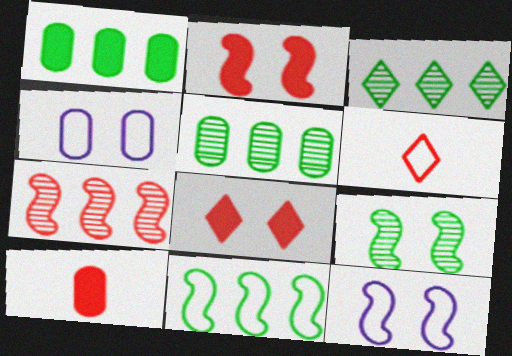[[1, 3, 11], 
[2, 9, 12], 
[3, 10, 12], 
[4, 5, 10], 
[4, 6, 11], 
[4, 8, 9]]